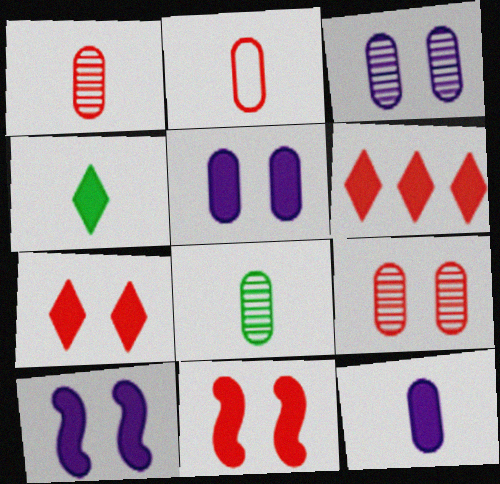[[2, 8, 12]]